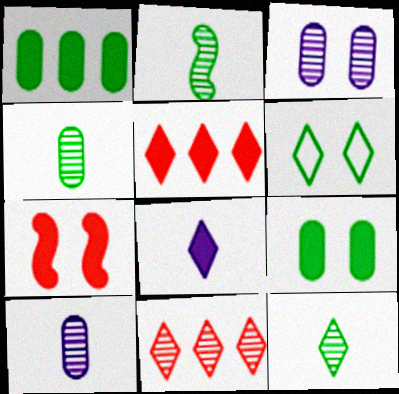[[1, 2, 6], 
[1, 7, 8], 
[2, 3, 11], 
[2, 4, 12], 
[3, 6, 7], 
[6, 8, 11]]